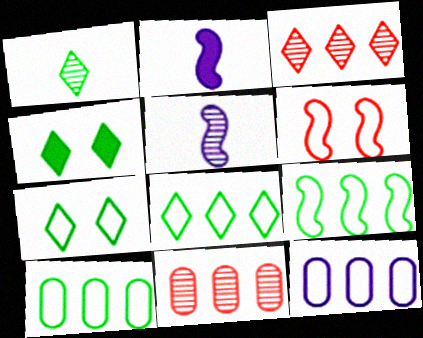[[1, 4, 8], 
[2, 7, 11], 
[8, 9, 10]]